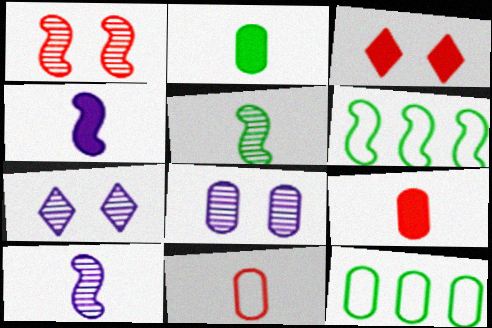[[1, 4, 6], 
[3, 10, 12], 
[6, 7, 9], 
[8, 9, 12]]